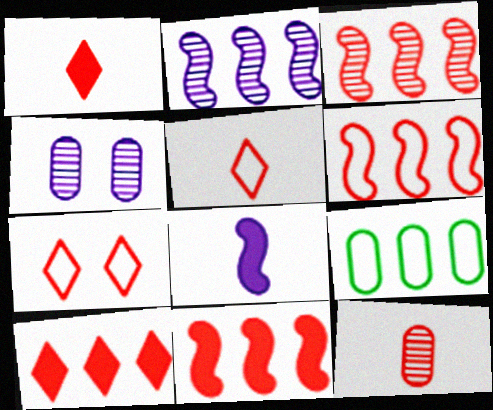[[2, 9, 10], 
[3, 6, 11], 
[7, 11, 12]]